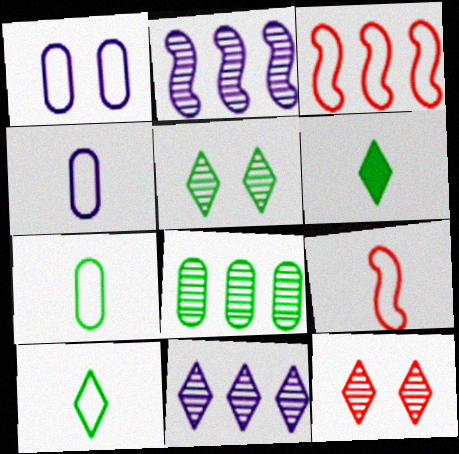[[1, 3, 10], 
[4, 9, 10]]